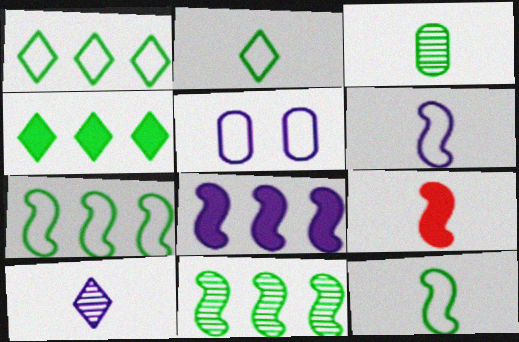[[5, 8, 10]]